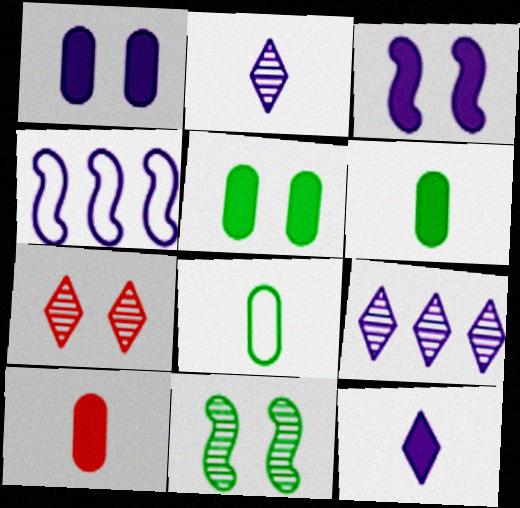[[1, 2, 4], 
[4, 6, 7]]